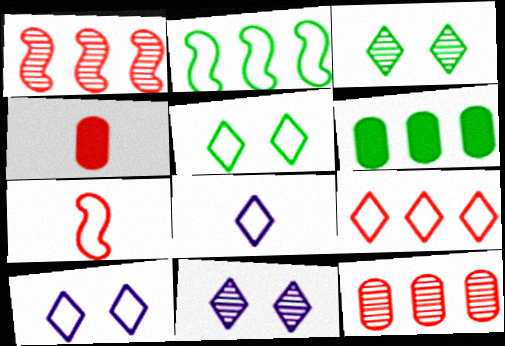[[2, 4, 11], 
[5, 8, 9], 
[6, 7, 11]]